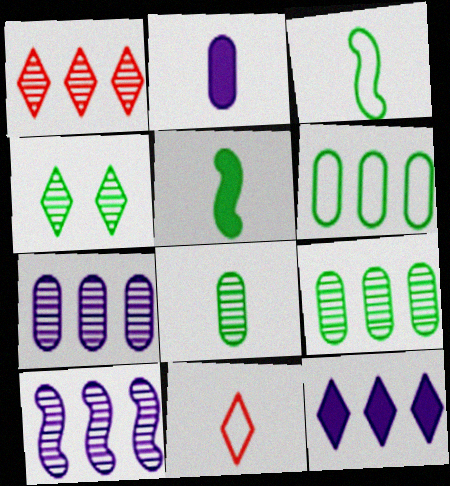[[1, 9, 10], 
[4, 5, 6], 
[4, 11, 12]]